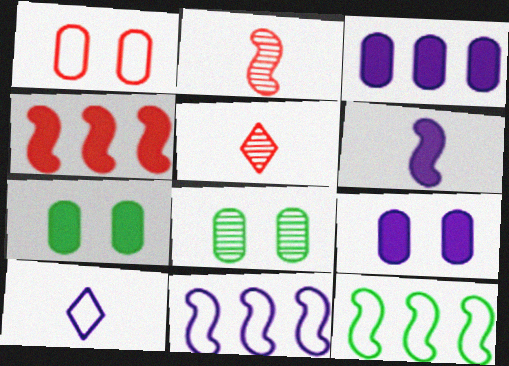[[1, 4, 5], 
[1, 8, 9], 
[1, 10, 12], 
[4, 8, 10], 
[5, 7, 11], 
[5, 9, 12]]